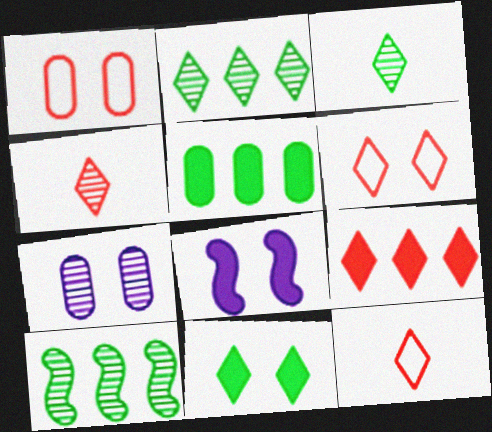[[4, 6, 9], 
[4, 7, 10]]